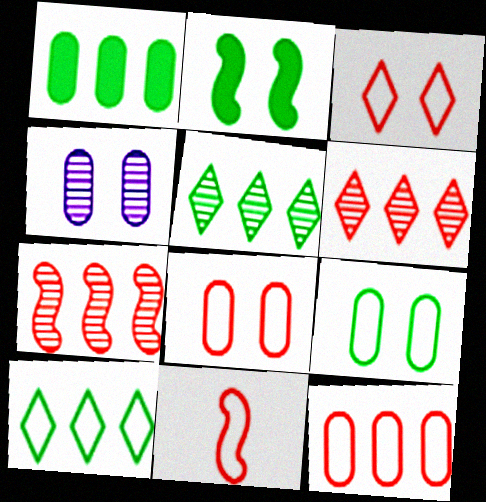[[2, 3, 4], 
[3, 11, 12]]